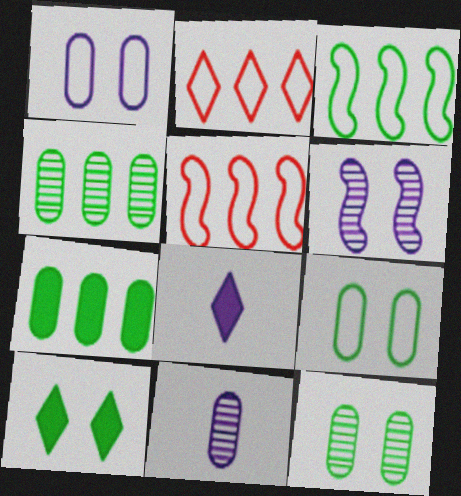[[5, 8, 12], 
[5, 10, 11]]